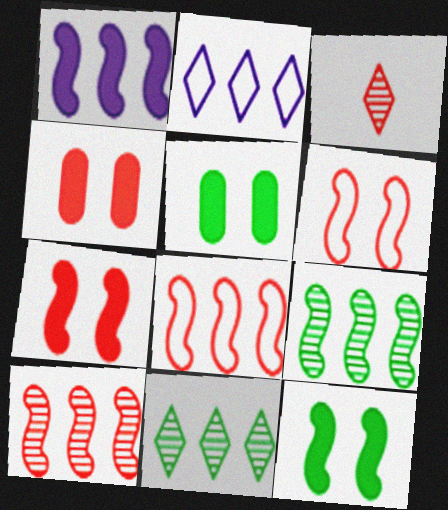[[1, 8, 9], 
[3, 4, 8]]